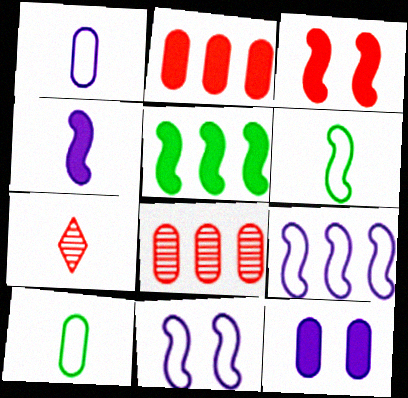[[3, 4, 5], 
[4, 7, 10], 
[8, 10, 12]]